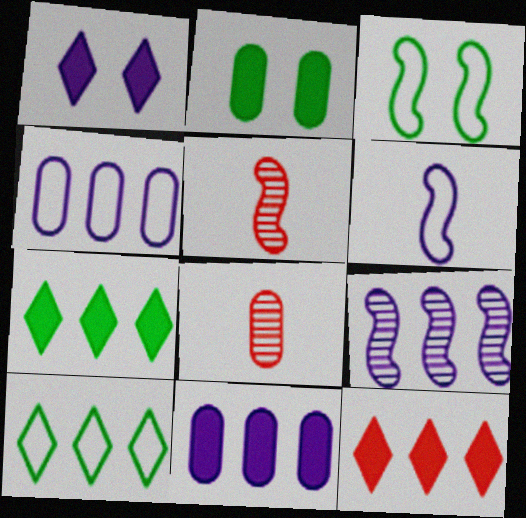[[2, 4, 8]]